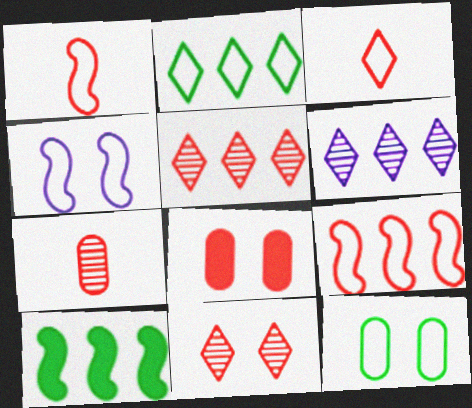[[1, 5, 8]]